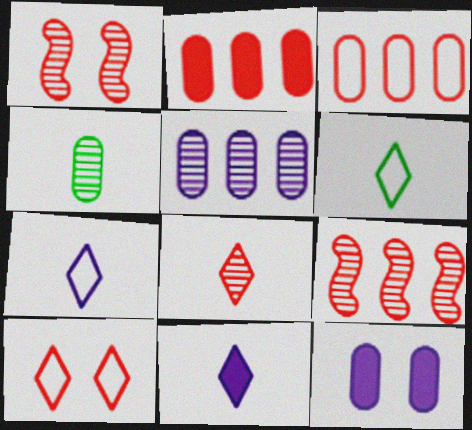[[3, 4, 12], 
[6, 8, 11], 
[6, 9, 12]]